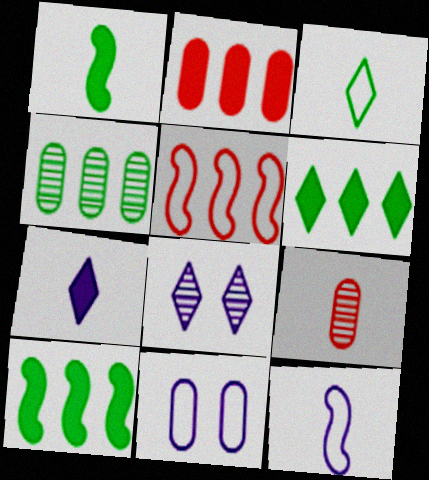[[3, 5, 11]]